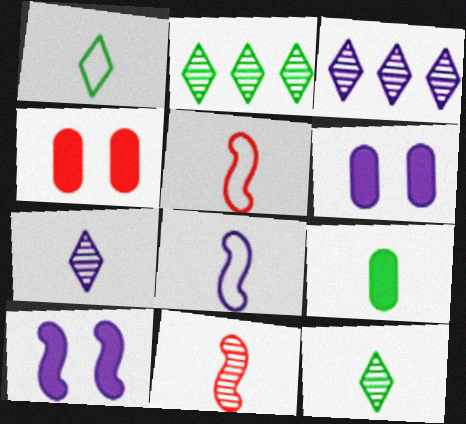[[2, 4, 8], 
[2, 5, 6], 
[3, 6, 8], 
[5, 7, 9]]